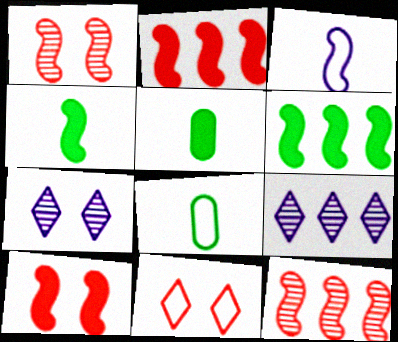[[1, 3, 6], 
[2, 7, 8], 
[8, 9, 10]]